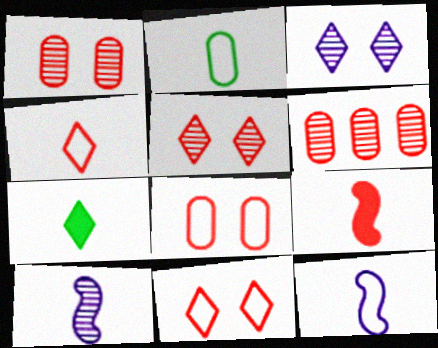[[2, 4, 12], 
[6, 9, 11]]